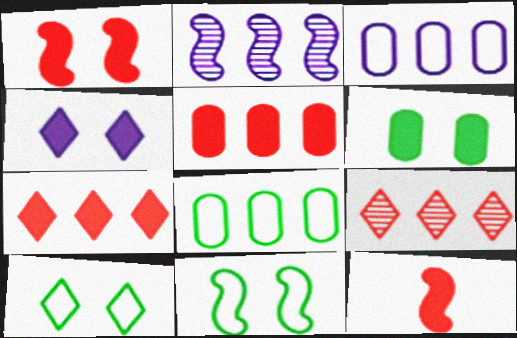[[1, 4, 6], 
[2, 7, 8], 
[2, 11, 12]]